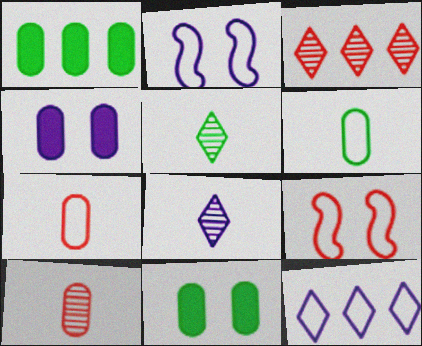[[1, 8, 9], 
[6, 9, 12]]